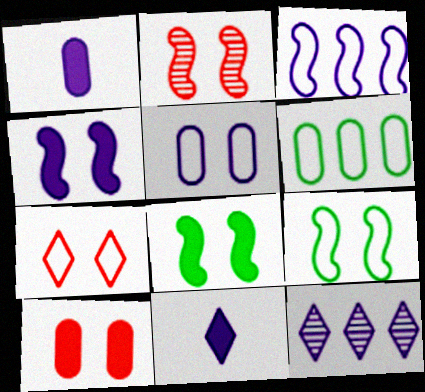[[2, 4, 9], 
[2, 6, 11], 
[2, 7, 10], 
[5, 7, 9]]